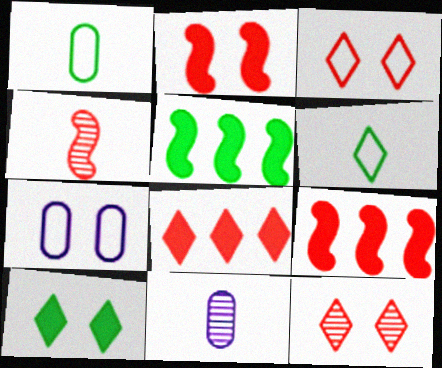[[3, 5, 11]]